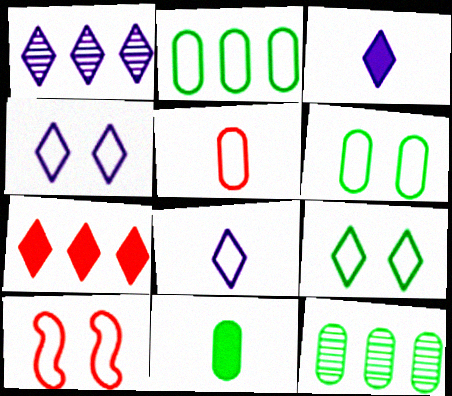[[1, 3, 4], 
[1, 10, 11], 
[2, 8, 10], 
[3, 10, 12], 
[4, 6, 10], 
[6, 11, 12]]